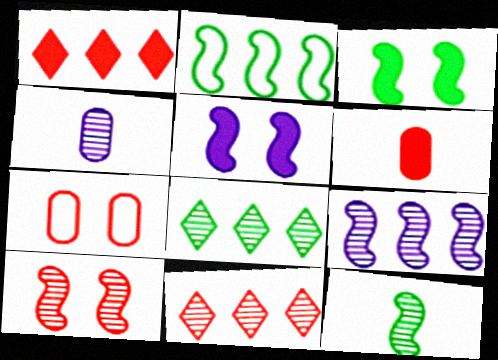[[2, 3, 12], 
[4, 8, 10], 
[9, 10, 12]]